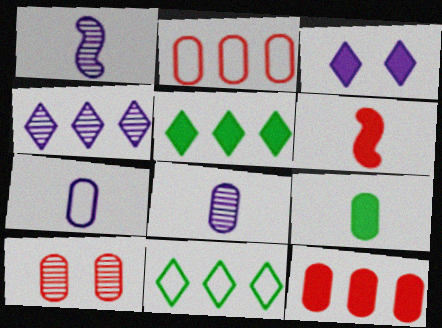[]